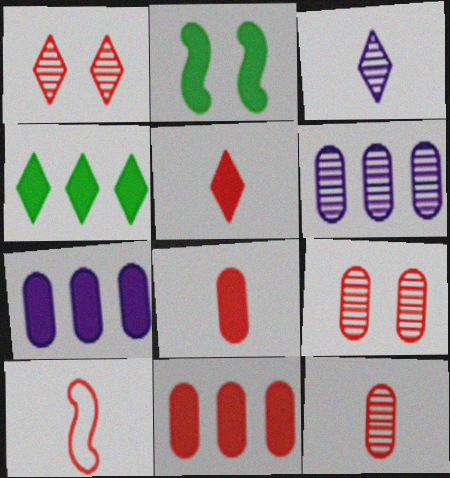[[1, 10, 11], 
[2, 5, 7], 
[5, 10, 12]]